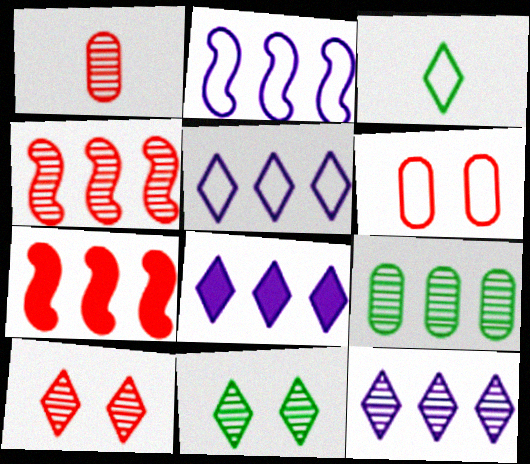[[1, 4, 10], 
[2, 3, 6], 
[3, 8, 10], 
[4, 9, 12], 
[5, 7, 9], 
[5, 8, 12]]